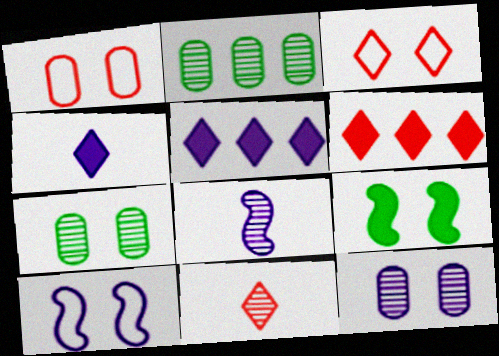[[3, 6, 11], 
[3, 9, 12]]